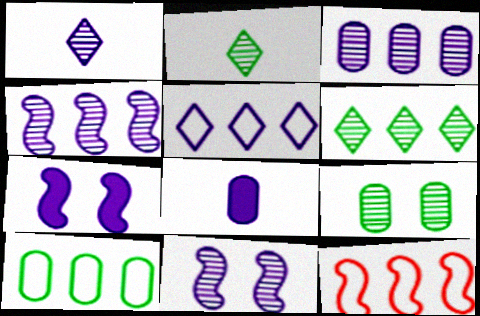[[1, 3, 11], 
[5, 8, 11], 
[5, 10, 12]]